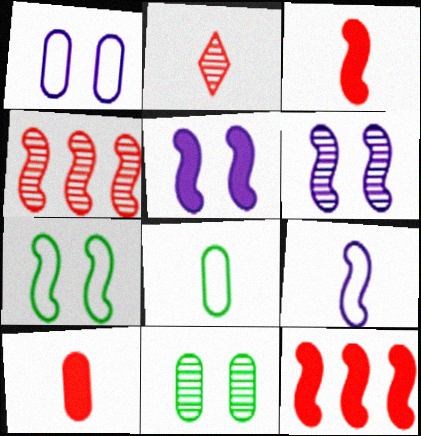[]